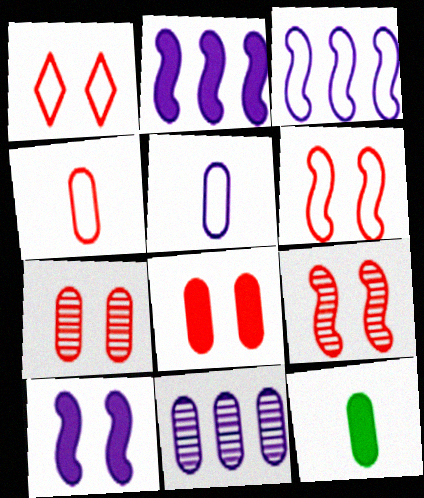[[1, 8, 9]]